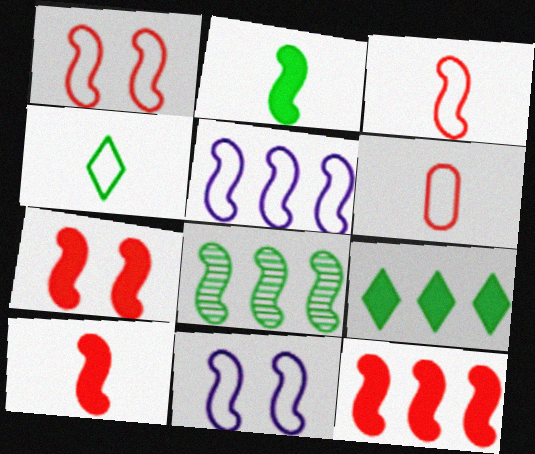[[5, 8, 12], 
[7, 10, 12], 
[8, 10, 11]]